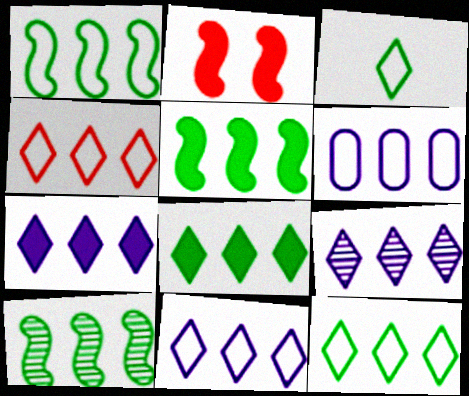[[1, 4, 6], 
[1, 5, 10], 
[4, 8, 9], 
[4, 11, 12], 
[7, 9, 11]]